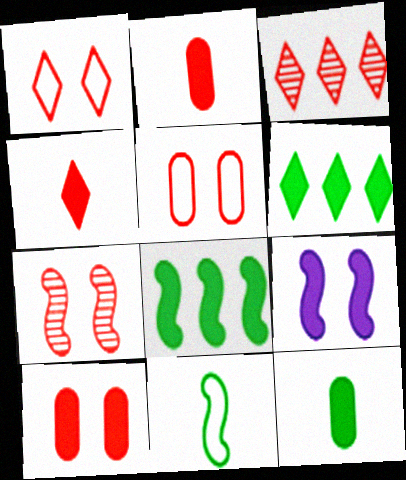[[1, 3, 4], 
[1, 7, 10], 
[2, 6, 9]]